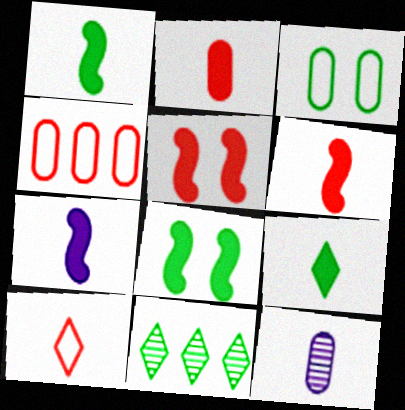[[1, 3, 11], 
[1, 6, 7], 
[1, 10, 12], 
[2, 7, 9]]